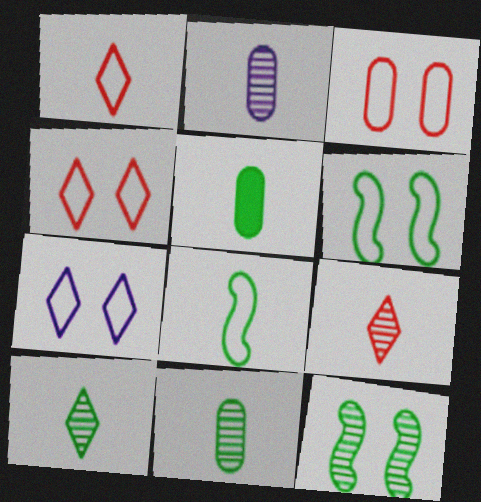[[3, 6, 7], 
[5, 8, 10]]